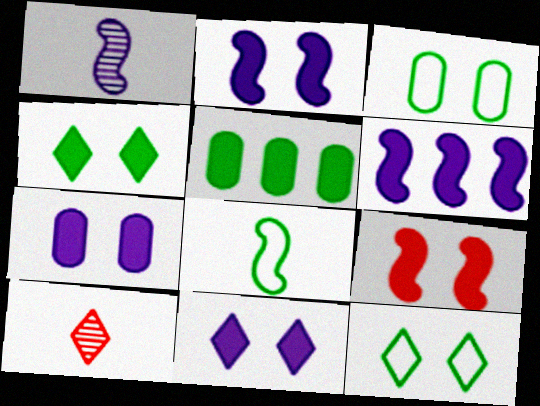[[2, 7, 11], 
[3, 6, 10], 
[4, 7, 9]]